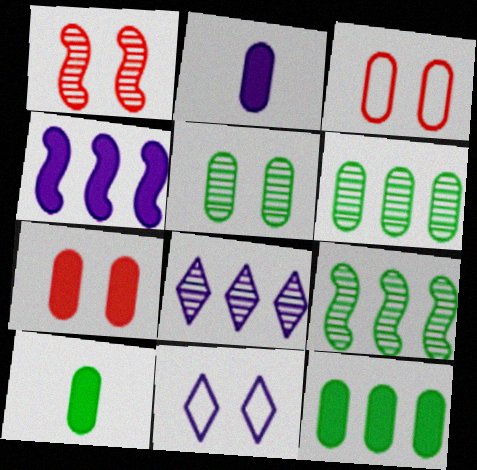[[2, 3, 6], 
[2, 7, 12]]